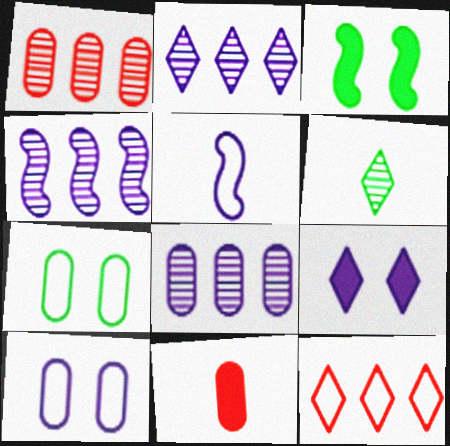[[2, 4, 8], 
[5, 6, 11], 
[5, 7, 12], 
[5, 8, 9], 
[6, 9, 12], 
[7, 8, 11]]